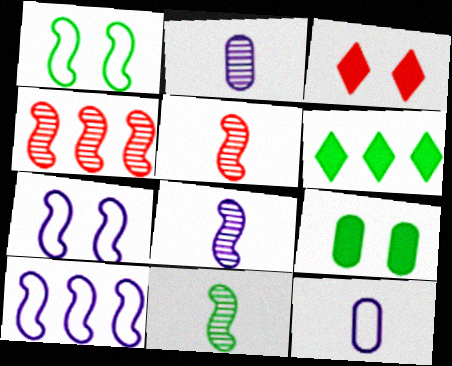[[5, 8, 11]]